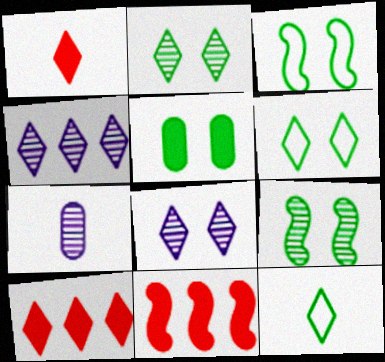[[1, 4, 6], 
[2, 3, 5], 
[3, 7, 10], 
[5, 6, 9], 
[6, 7, 11], 
[8, 10, 12]]